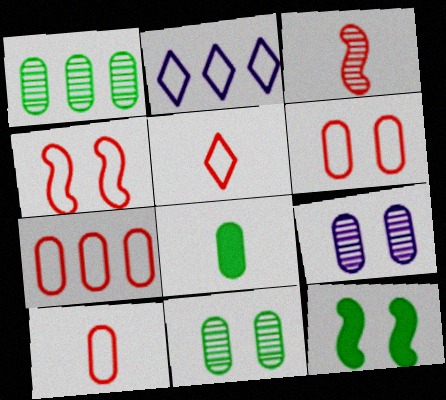[[4, 5, 7], 
[6, 7, 10], 
[7, 8, 9]]